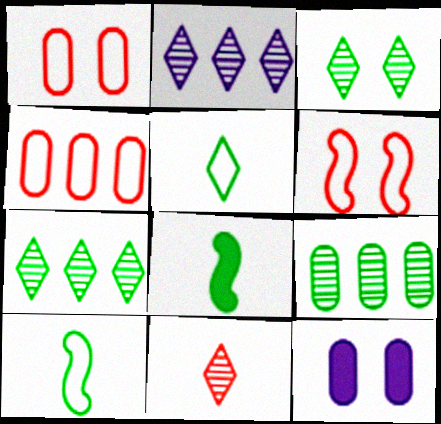[[1, 2, 8], 
[2, 3, 11], 
[3, 6, 12]]